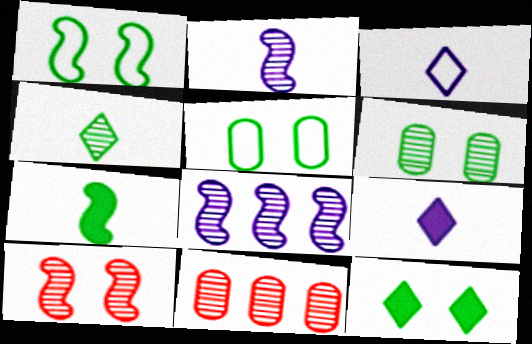[[1, 6, 12], 
[1, 9, 11]]